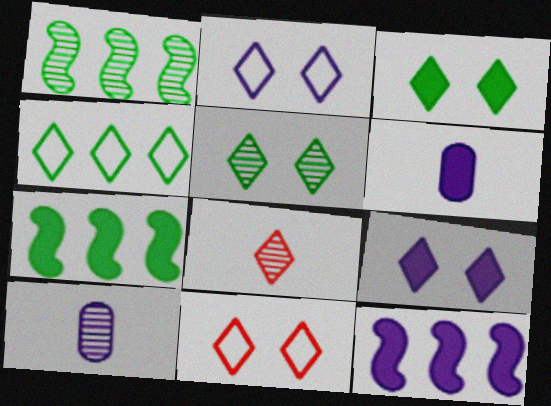[[1, 6, 11], 
[2, 10, 12], 
[4, 8, 9], 
[5, 9, 11], 
[6, 9, 12], 
[7, 10, 11]]